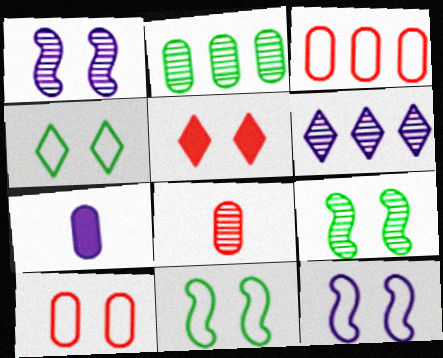[[2, 7, 10], 
[4, 10, 12], 
[6, 7, 12], 
[6, 8, 9]]